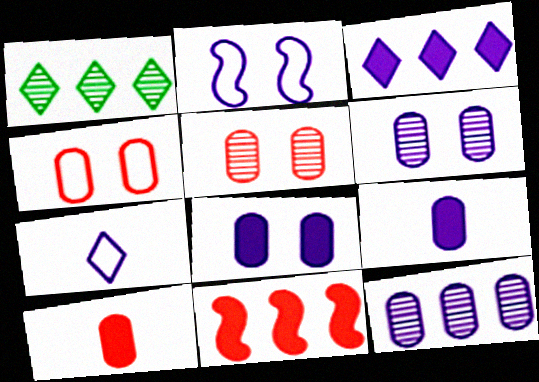[[1, 2, 10]]